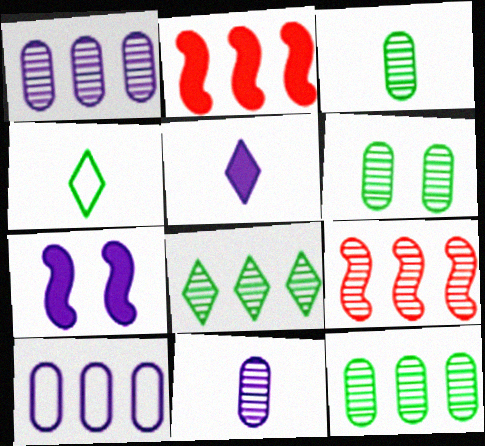[[1, 8, 9], 
[2, 8, 10], 
[3, 6, 12]]